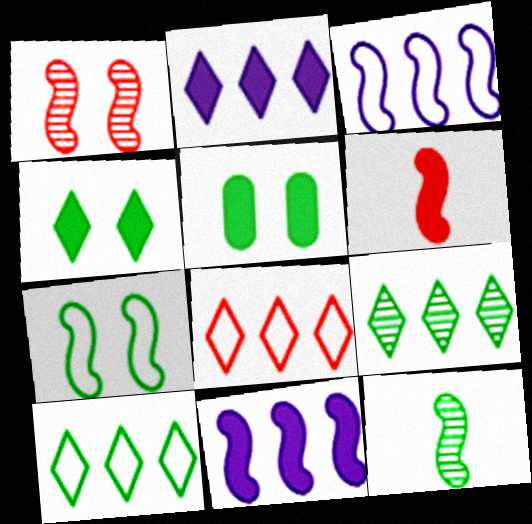[[2, 5, 6], 
[2, 8, 9], 
[5, 10, 12]]